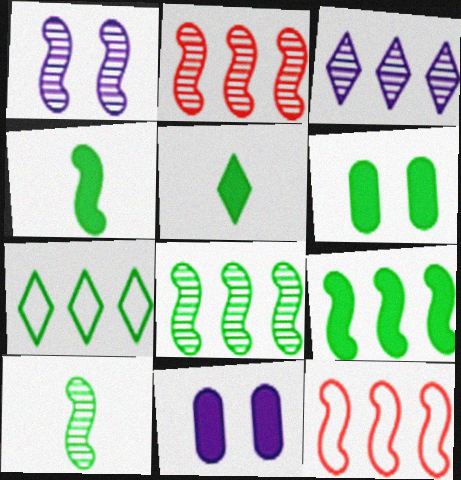[[1, 2, 10], 
[1, 4, 12], 
[5, 6, 9], 
[6, 7, 10]]